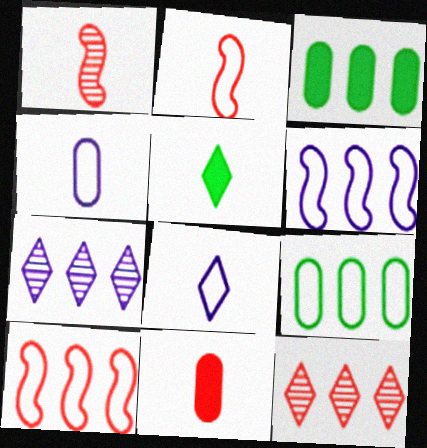[[1, 4, 5], 
[3, 6, 12], 
[3, 7, 10]]